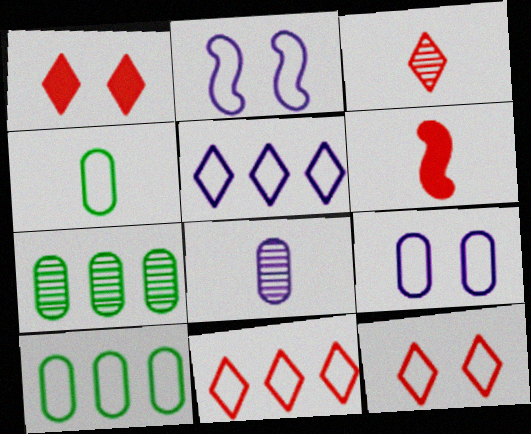[[1, 3, 11], 
[2, 4, 11]]